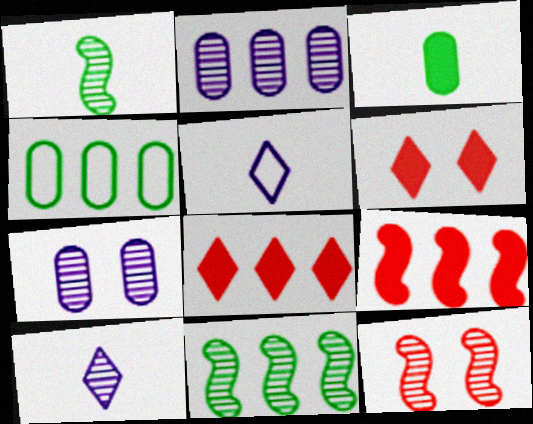[]